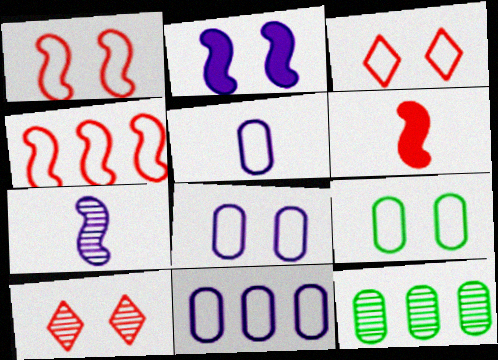[[2, 9, 10], 
[5, 8, 11], 
[7, 10, 12]]